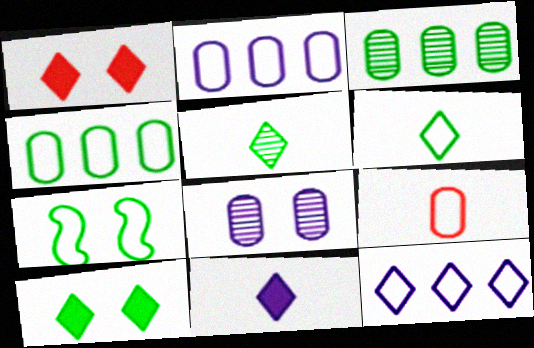[[1, 5, 12], 
[1, 7, 8], 
[4, 6, 7], 
[7, 9, 12]]